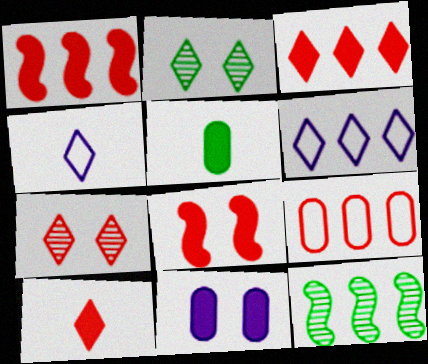[[2, 3, 4], 
[2, 6, 10]]